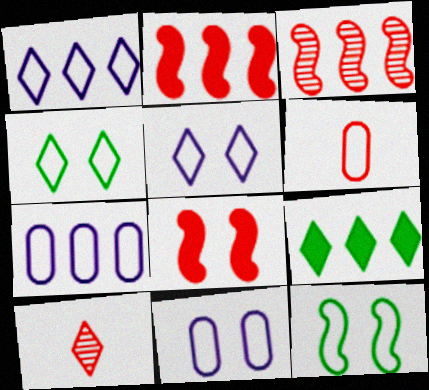[[1, 6, 12], 
[3, 7, 9], 
[5, 9, 10]]